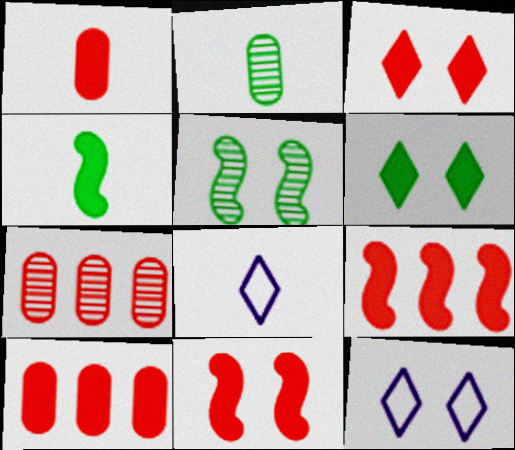[[1, 3, 9], 
[2, 9, 12], 
[4, 7, 12], 
[5, 8, 10]]